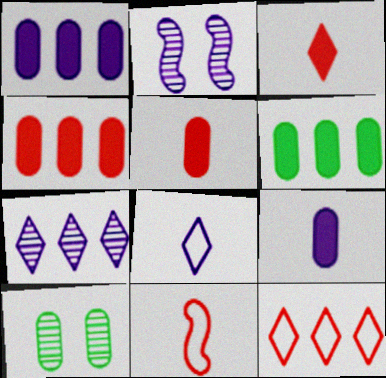[[1, 2, 8], 
[1, 4, 6]]